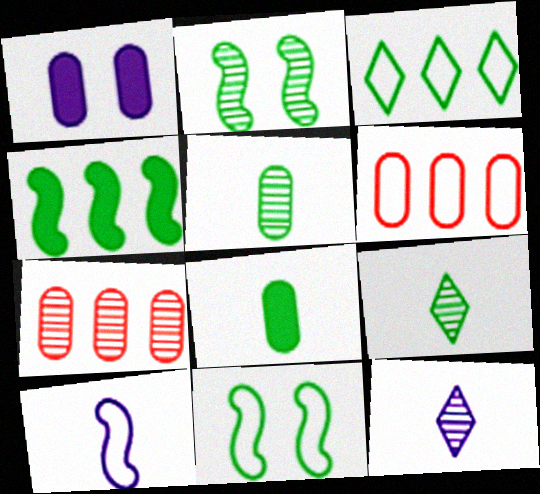[[1, 5, 6], 
[2, 3, 8], 
[2, 7, 12]]